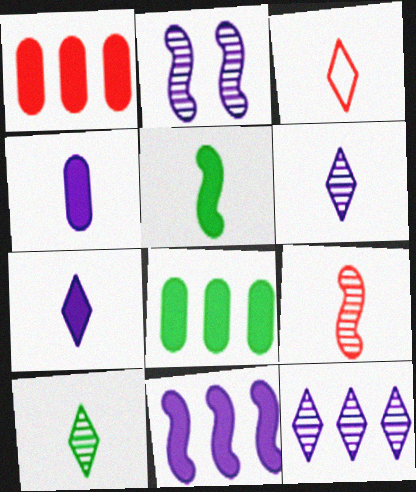[[2, 3, 8], 
[3, 7, 10]]